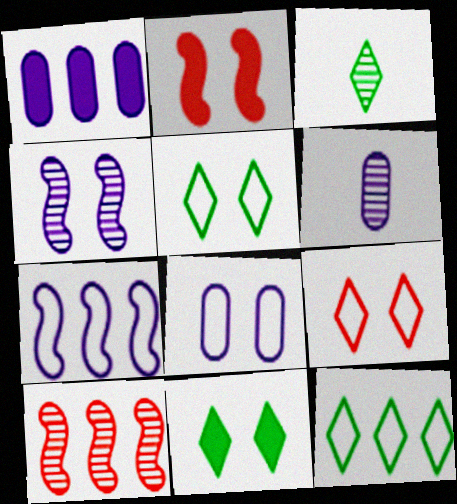[[1, 6, 8], 
[1, 10, 12], 
[2, 6, 12], 
[3, 11, 12]]